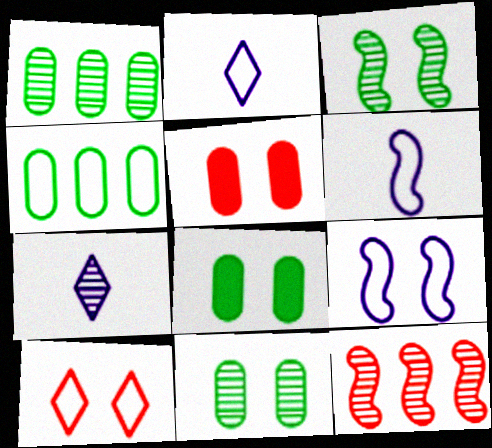[[2, 8, 12], 
[4, 6, 10], 
[7, 11, 12]]